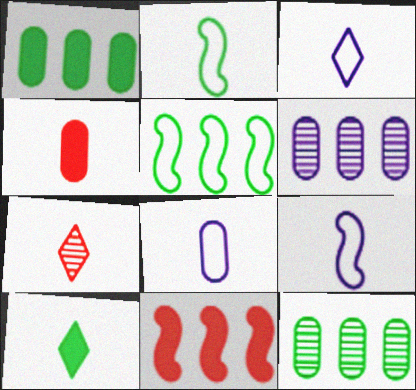[[3, 7, 10], 
[3, 8, 9]]